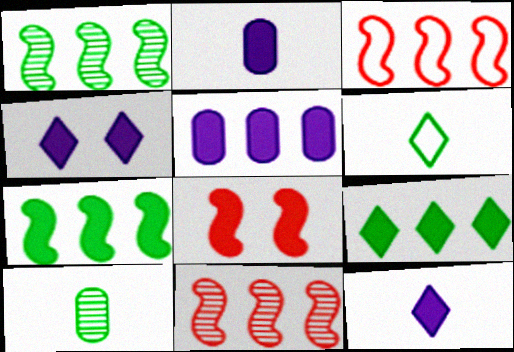[[2, 8, 9], 
[3, 4, 10]]